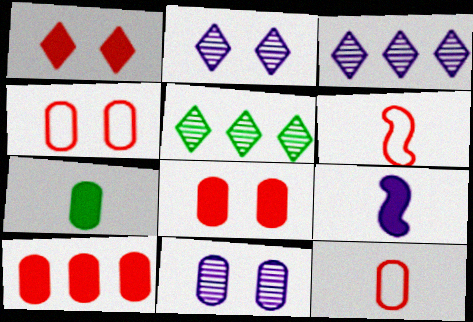[[4, 5, 9]]